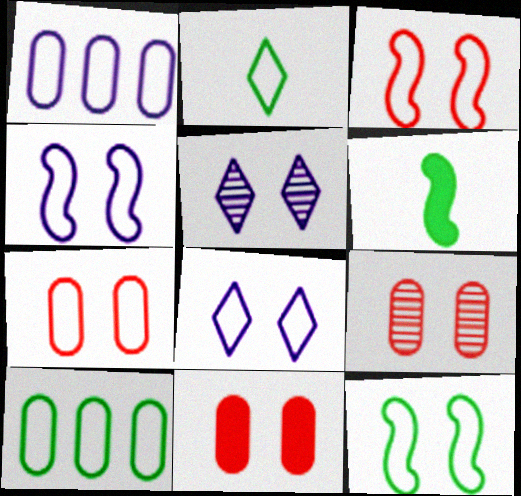[[1, 2, 3], 
[2, 10, 12], 
[3, 4, 12], 
[5, 11, 12], 
[7, 8, 12], 
[7, 9, 11]]